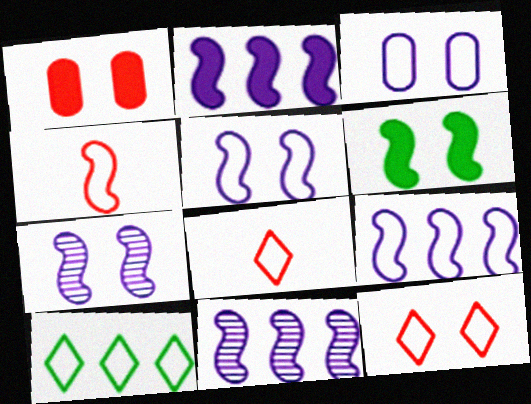[[2, 9, 11], 
[3, 4, 10], 
[4, 6, 11]]